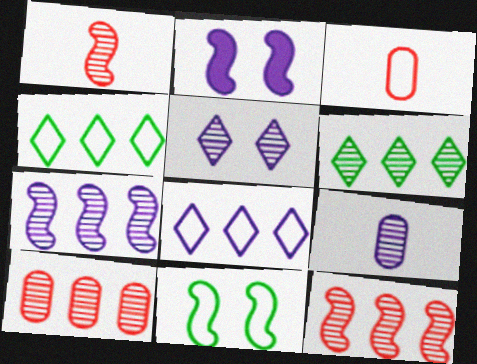[[2, 3, 6], 
[2, 8, 9], 
[3, 8, 11], 
[5, 7, 9], 
[6, 7, 10]]